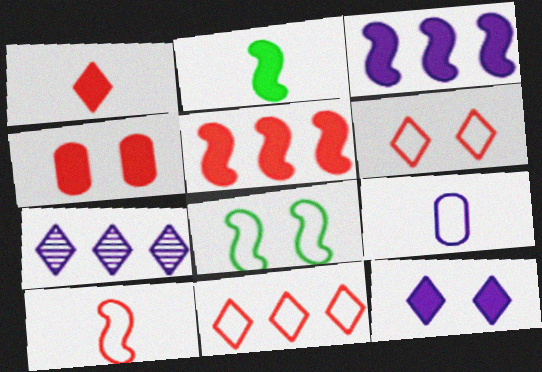[[1, 4, 5], 
[8, 9, 11]]